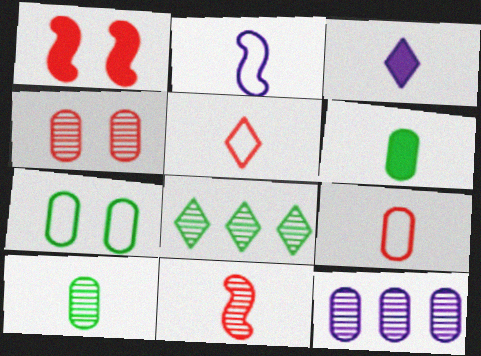[[4, 10, 12]]